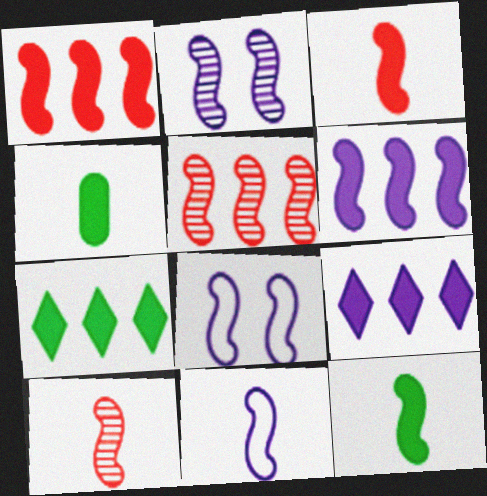[[2, 6, 11], 
[5, 8, 12], 
[10, 11, 12]]